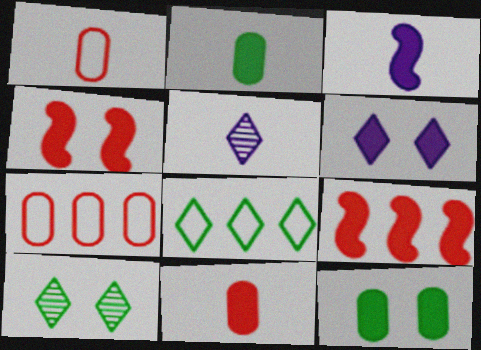[[2, 6, 9], 
[3, 7, 10], 
[4, 6, 12]]